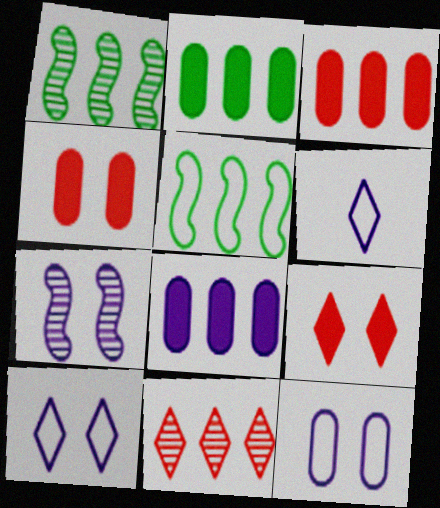[[1, 4, 6], 
[2, 3, 8], 
[5, 8, 11], 
[6, 7, 8]]